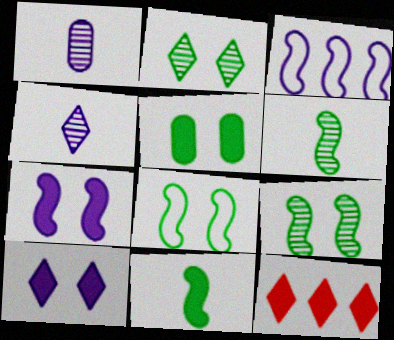[[1, 3, 10], 
[1, 8, 12], 
[2, 5, 8]]